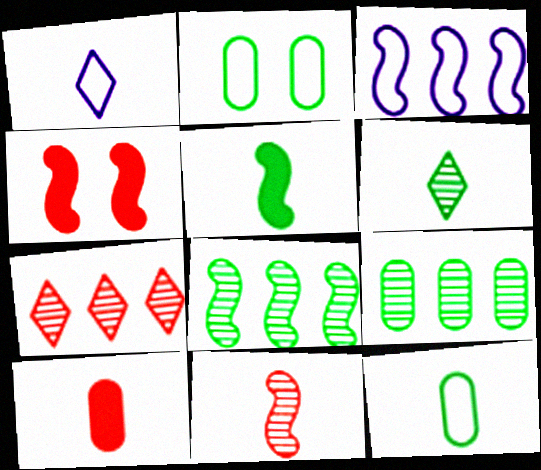[[1, 4, 9], 
[5, 6, 12]]